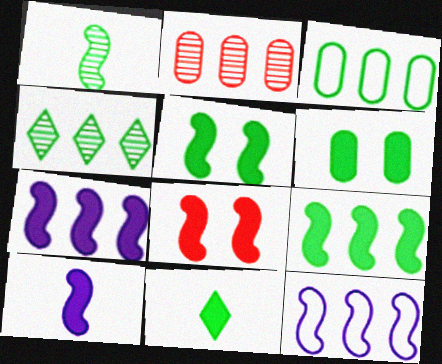[[1, 8, 12], 
[3, 4, 9], 
[6, 9, 11], 
[8, 9, 10]]